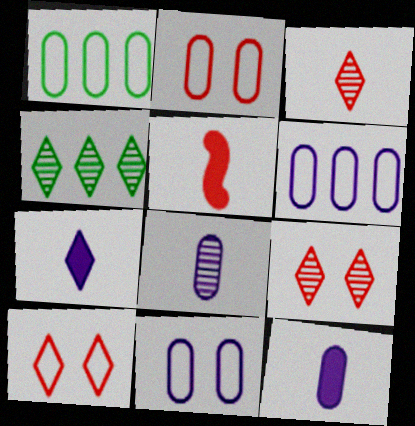[[4, 5, 11], 
[4, 7, 10]]